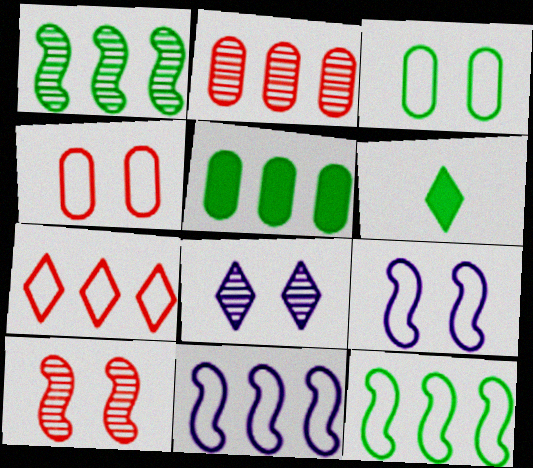[[1, 3, 6], 
[2, 6, 9], 
[6, 7, 8]]